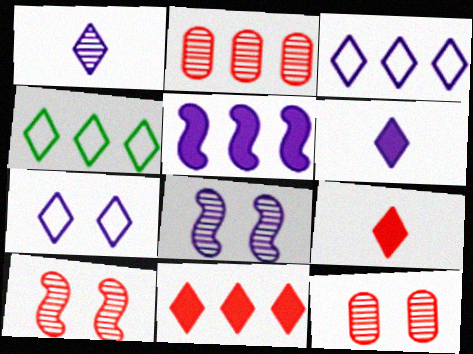[[2, 4, 5]]